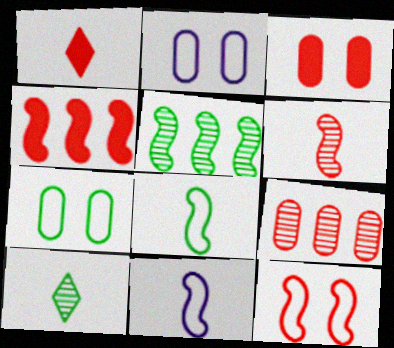[[1, 2, 5], 
[1, 3, 4], 
[1, 9, 12], 
[2, 4, 10], 
[4, 6, 12]]